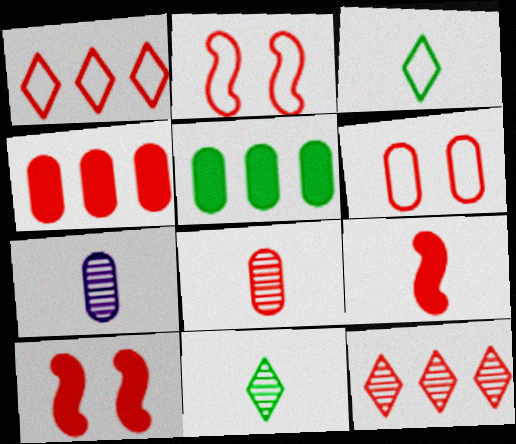[[1, 8, 10], 
[3, 7, 9], 
[4, 6, 8], 
[5, 6, 7], 
[6, 9, 12]]